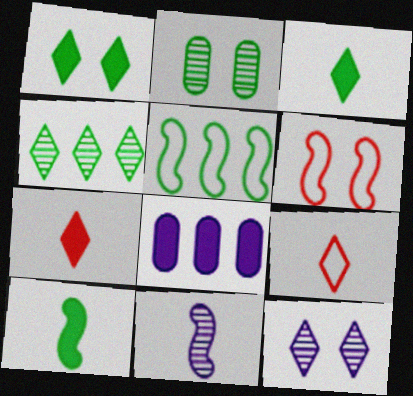[[2, 3, 5]]